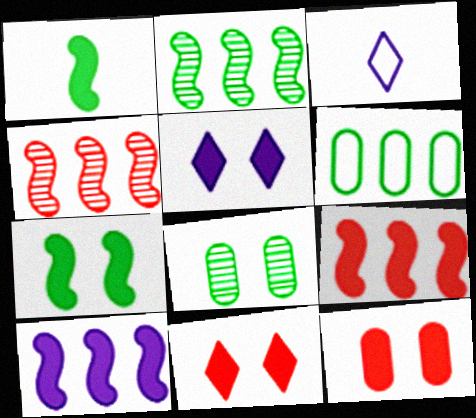[[2, 3, 12], 
[3, 8, 9], 
[5, 7, 12]]